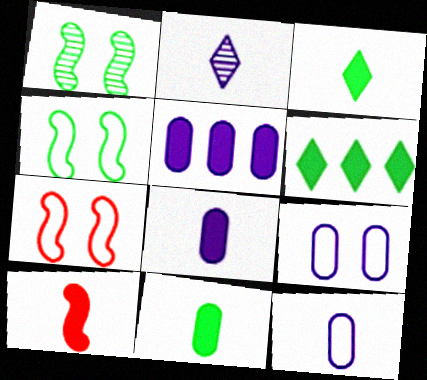[[3, 8, 10]]